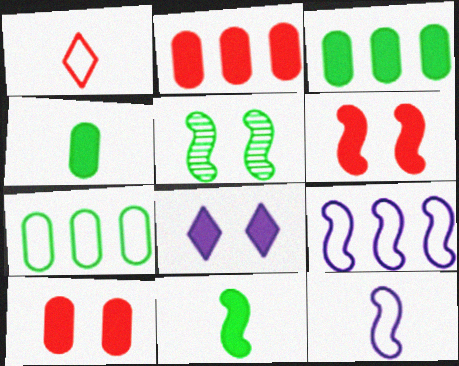[[2, 8, 11]]